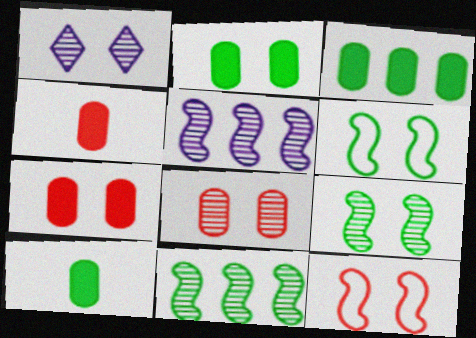[[1, 2, 12], 
[1, 6, 7], 
[1, 8, 9], 
[2, 3, 10]]